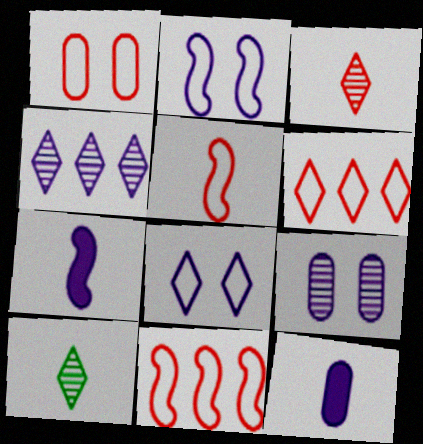[[1, 5, 6], 
[2, 4, 12], 
[5, 10, 12]]